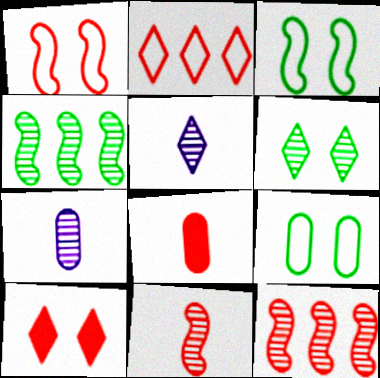[[6, 7, 12]]